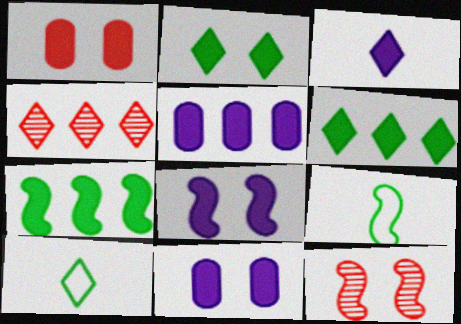[[1, 2, 8], 
[1, 3, 7], 
[3, 5, 8], 
[4, 9, 11], 
[5, 10, 12]]